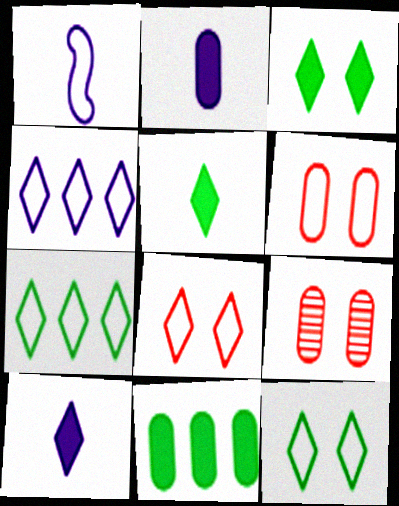[[1, 6, 7]]